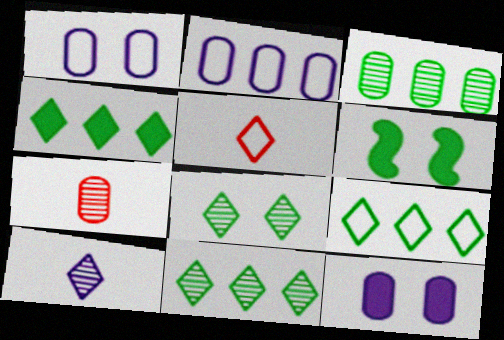[[4, 9, 11]]